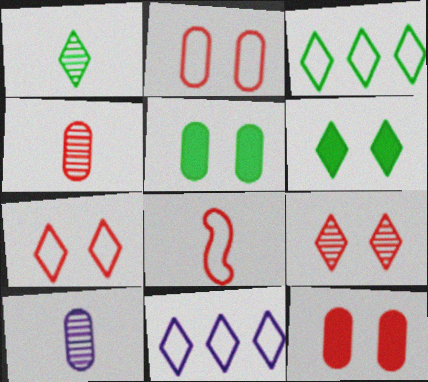[[1, 3, 6]]